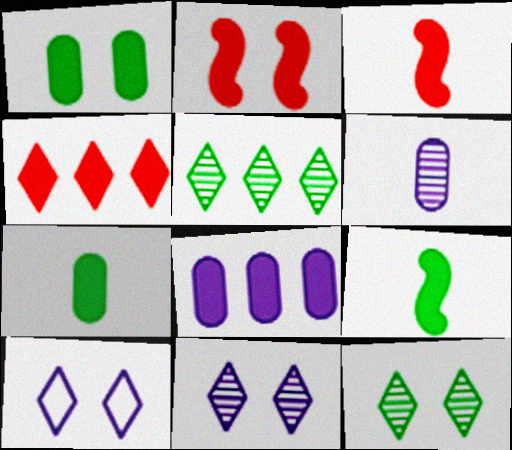[]